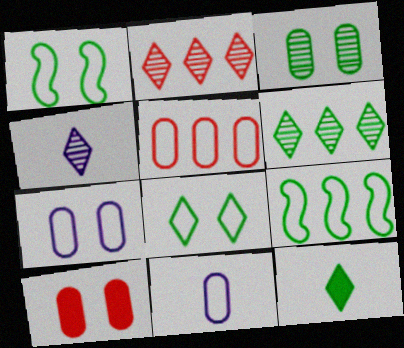[[3, 7, 10], 
[3, 9, 12], 
[4, 9, 10], 
[6, 8, 12]]